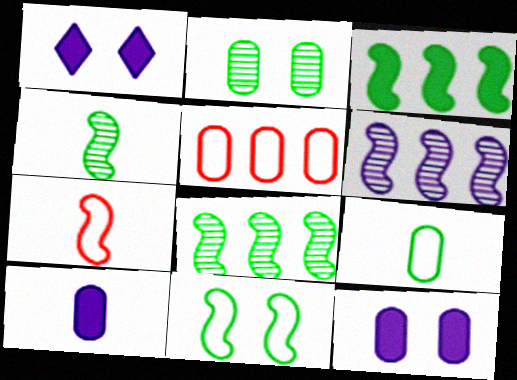[[1, 4, 5], 
[2, 5, 10], 
[3, 4, 11]]